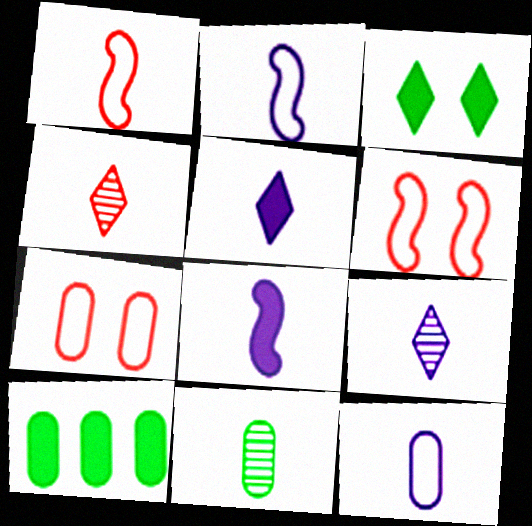[[1, 5, 11], 
[6, 9, 10], 
[8, 9, 12]]